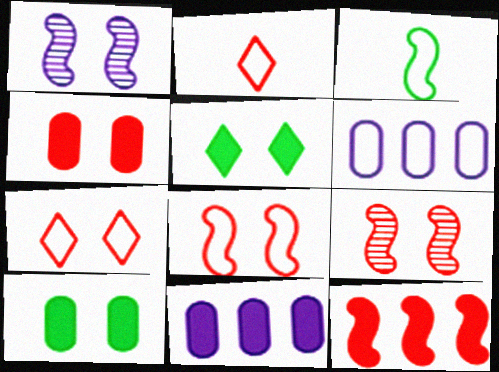[[1, 3, 12], 
[1, 7, 10], 
[3, 6, 7], 
[4, 7, 9]]